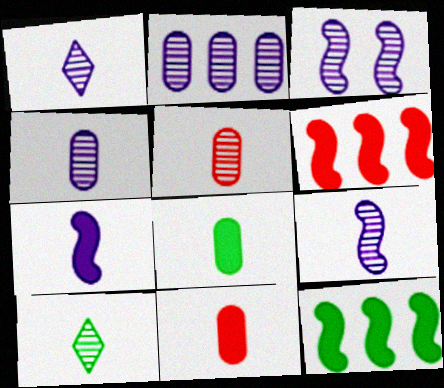[[1, 2, 3], 
[1, 4, 9], 
[5, 9, 10]]